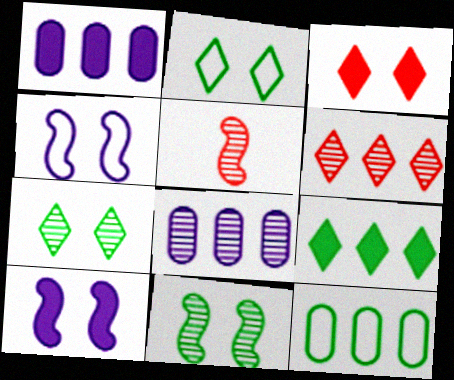[[1, 2, 5], 
[5, 7, 8]]